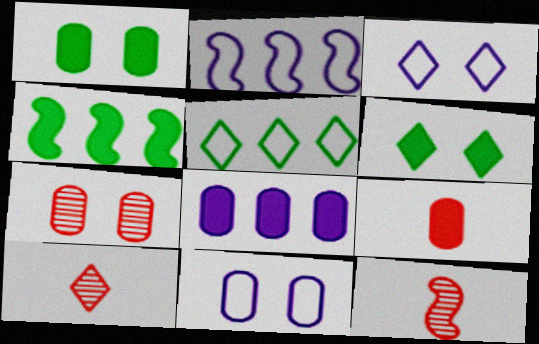[[1, 2, 10], 
[1, 7, 11], 
[1, 8, 9], 
[4, 10, 11]]